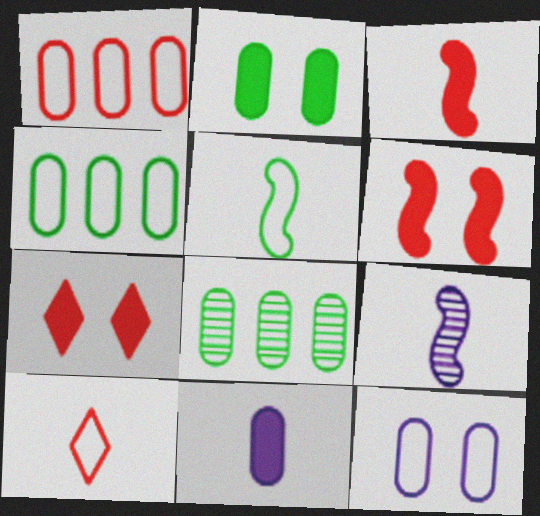[[3, 5, 9], 
[4, 7, 9]]